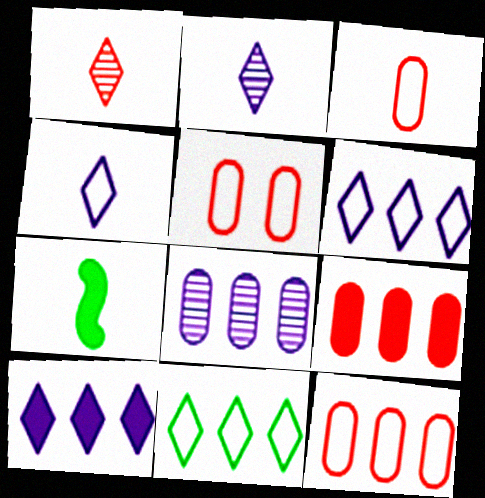[[2, 3, 7], 
[3, 5, 12]]